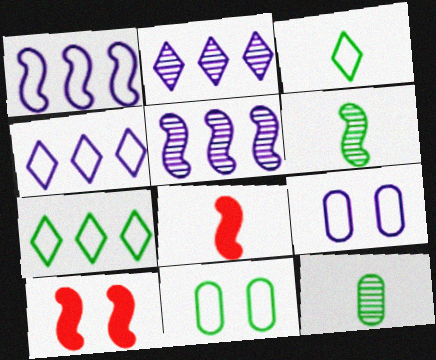[[1, 6, 10], 
[2, 8, 11], 
[4, 10, 12]]